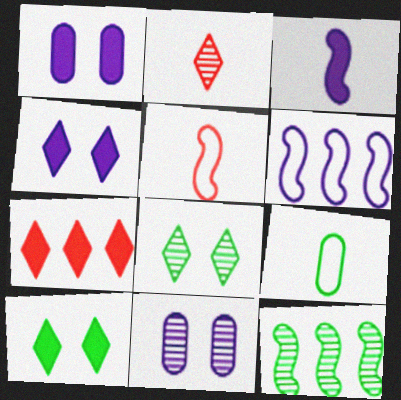[[2, 3, 9], 
[2, 11, 12], 
[9, 10, 12]]